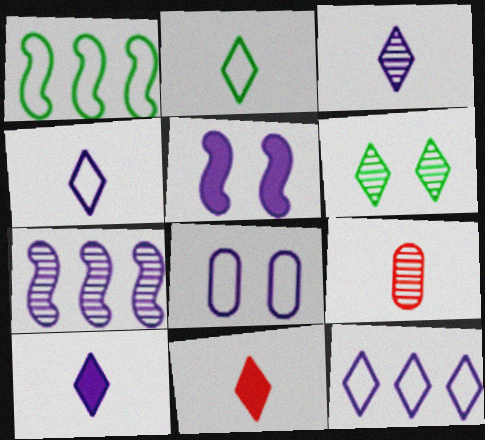[[2, 3, 11], 
[3, 4, 10], 
[6, 7, 9], 
[6, 11, 12], 
[7, 8, 10]]